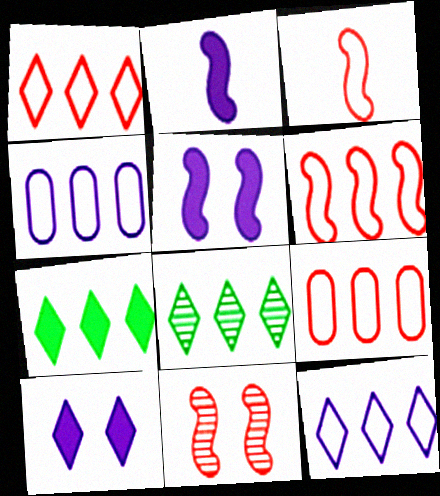[[1, 6, 9]]